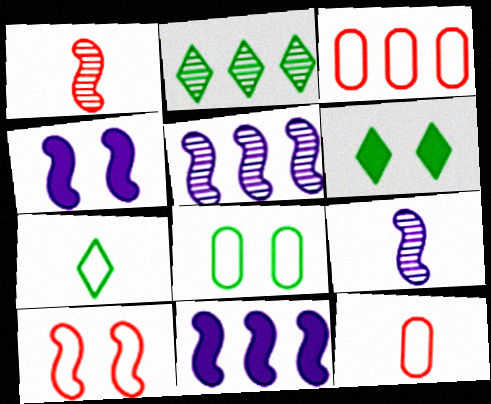[[2, 3, 11], 
[2, 4, 12], 
[2, 6, 7], 
[3, 6, 9], 
[5, 6, 12]]